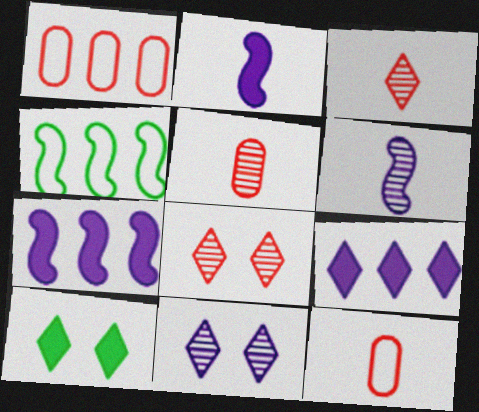[[1, 6, 10]]